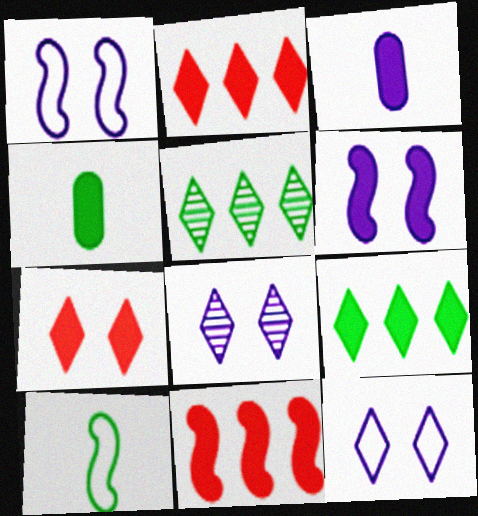[[2, 4, 6]]